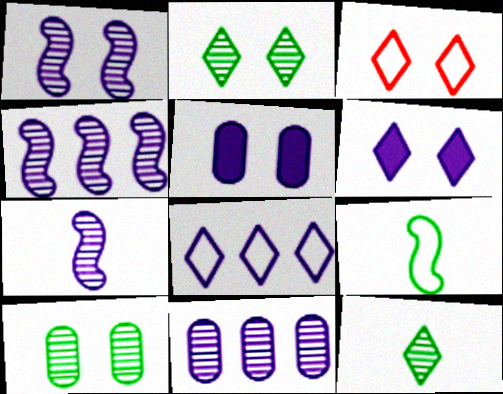[[1, 4, 7], 
[2, 3, 6], 
[5, 7, 8]]